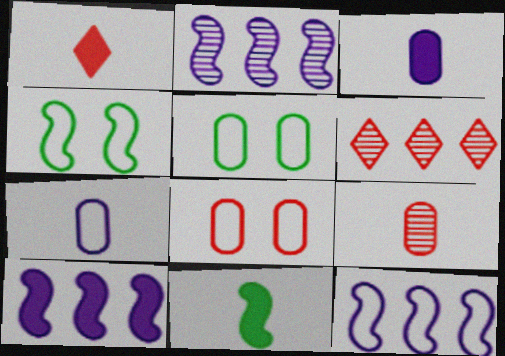[[1, 2, 5], 
[1, 3, 11], 
[2, 10, 12], 
[3, 4, 6]]